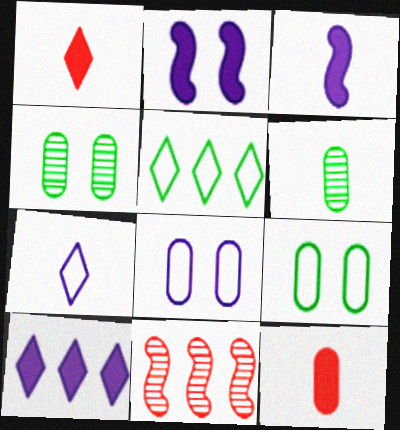[]